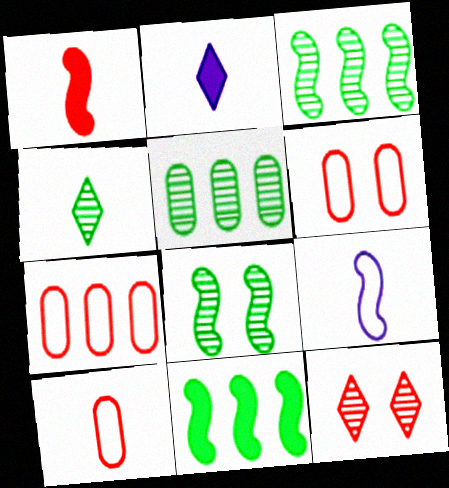[[1, 7, 12], 
[2, 3, 6], 
[2, 7, 8], 
[4, 5, 8], 
[6, 7, 10]]